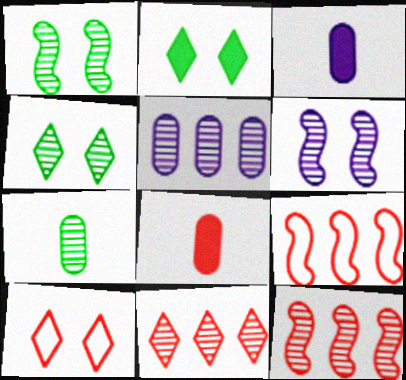[[3, 4, 9], 
[6, 7, 11], 
[8, 10, 12]]